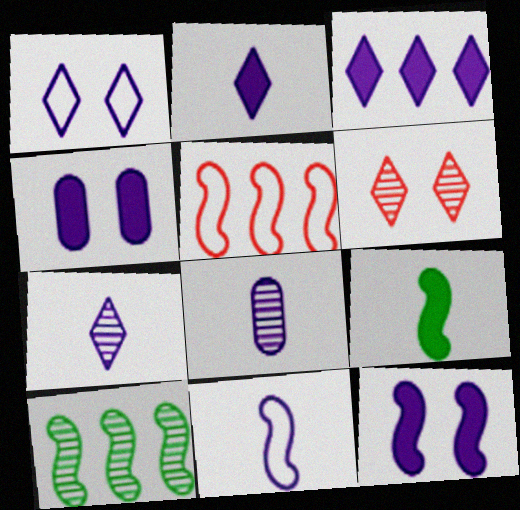[[1, 3, 7], 
[2, 8, 11], 
[6, 8, 10]]